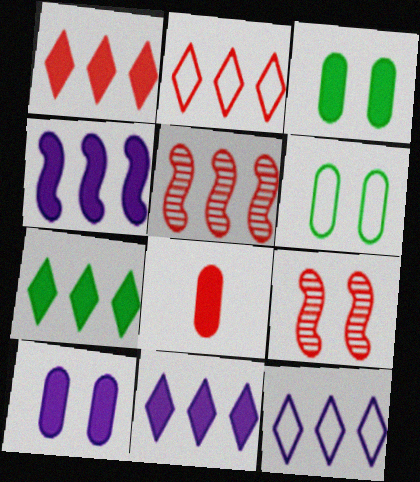[[1, 7, 11], 
[2, 8, 9]]